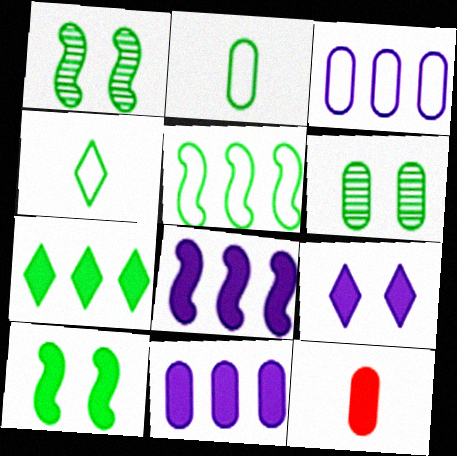[[1, 2, 7], 
[3, 6, 12]]